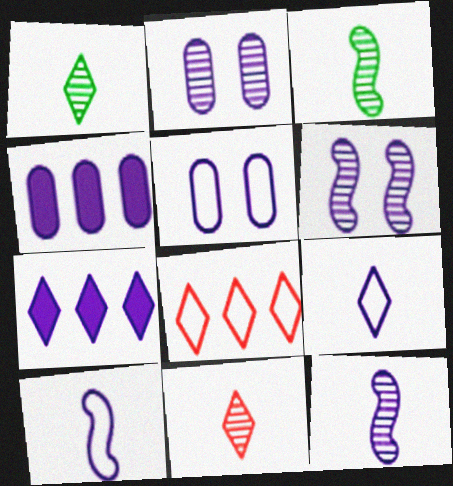[[2, 7, 10], 
[4, 6, 9], 
[5, 7, 12]]